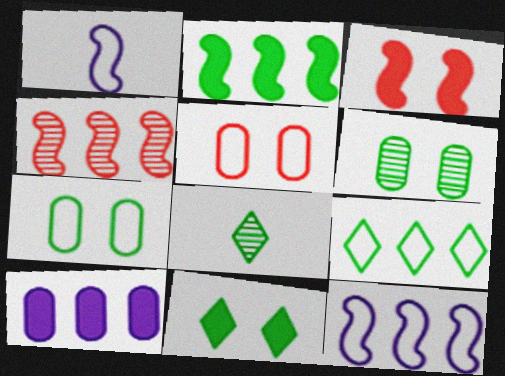[[1, 5, 9], 
[2, 4, 12], 
[2, 7, 8], 
[4, 9, 10], 
[8, 9, 11]]